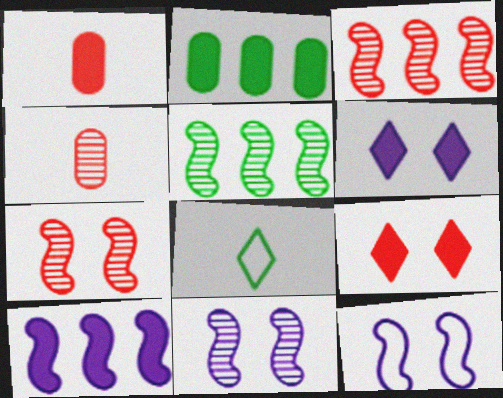[]